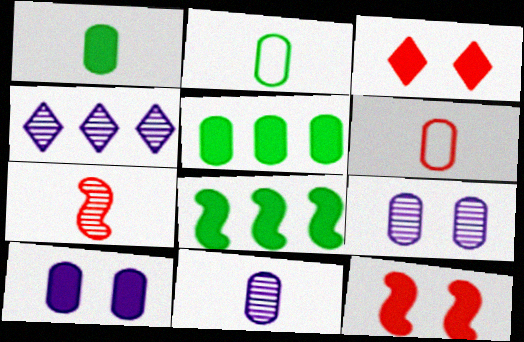[[1, 6, 11], 
[2, 4, 12], 
[5, 6, 9]]